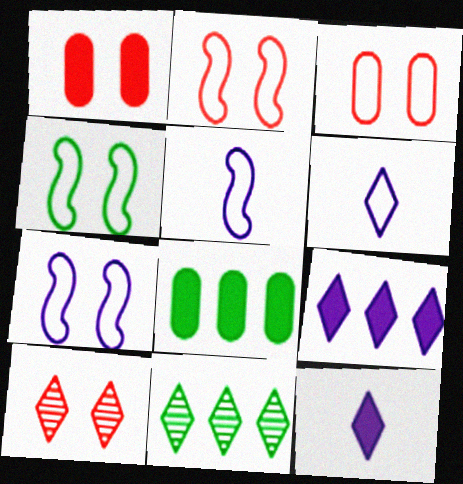[[1, 2, 10], 
[1, 5, 11], 
[2, 4, 7], 
[5, 8, 10]]